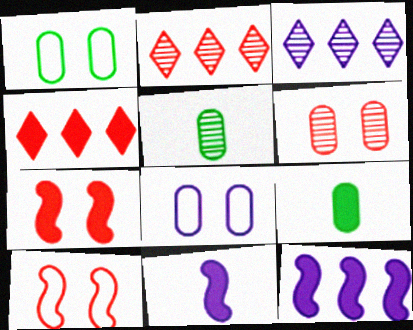[[1, 2, 11], 
[3, 8, 11], 
[3, 9, 10]]